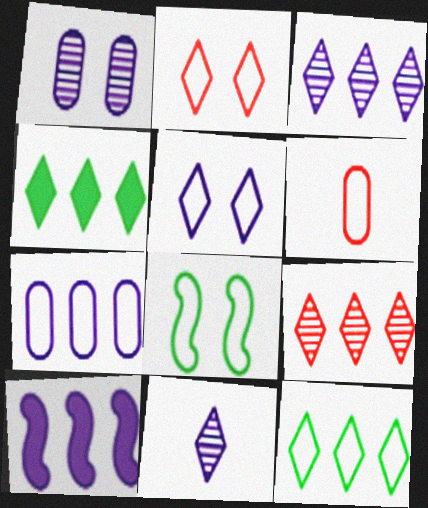[[2, 4, 11], 
[3, 7, 10]]